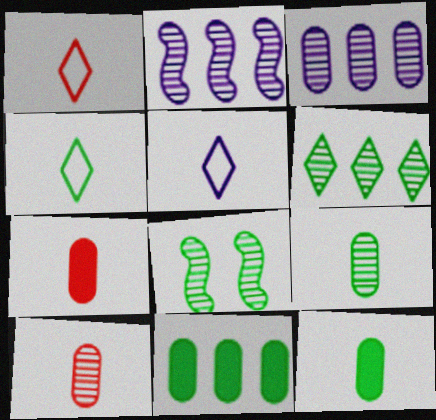[[1, 4, 5], 
[4, 8, 11], 
[6, 8, 9]]